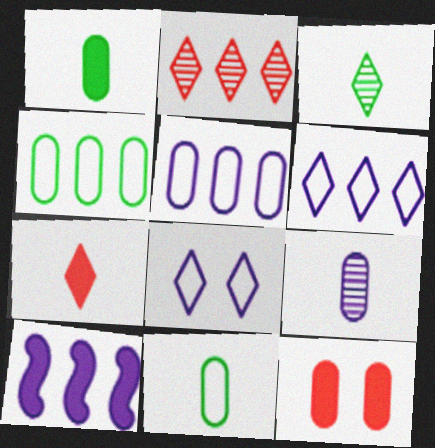[[2, 4, 10], 
[4, 9, 12], 
[8, 9, 10]]